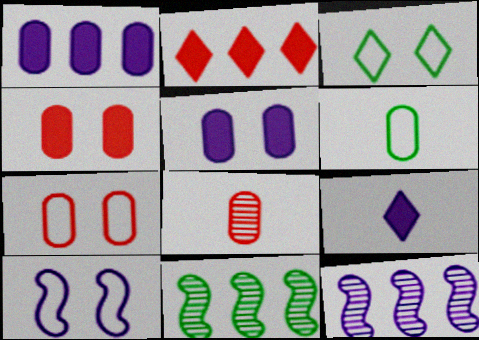[[3, 7, 10], 
[7, 9, 11]]